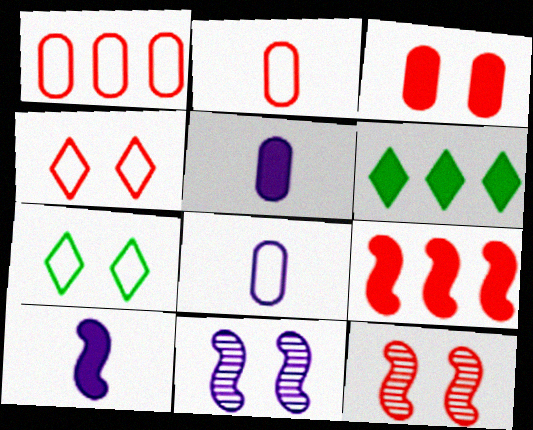[[2, 6, 11], 
[3, 4, 12], 
[3, 6, 10], 
[3, 7, 11], 
[6, 8, 12]]